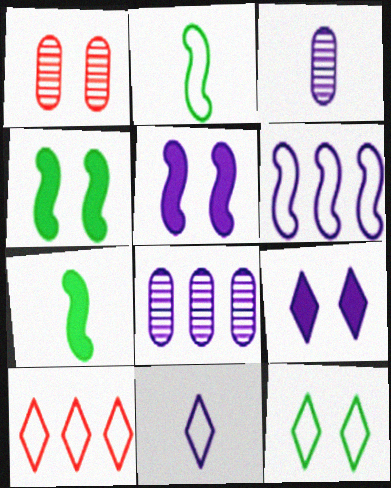[[1, 5, 12], 
[3, 4, 10], 
[3, 6, 9], 
[5, 8, 11], 
[10, 11, 12]]